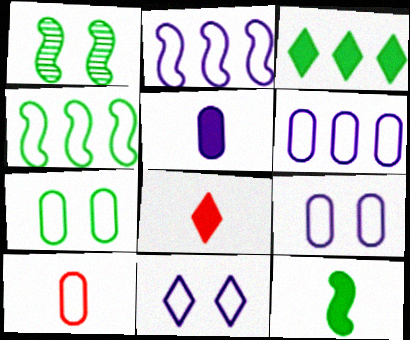[[1, 4, 12], 
[1, 6, 8], 
[4, 10, 11], 
[5, 8, 12], 
[6, 7, 10]]